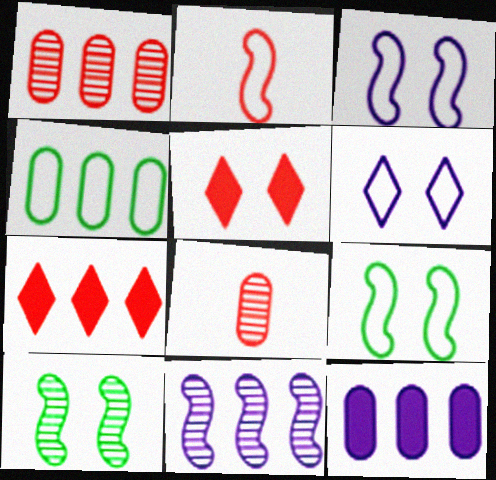[[1, 2, 5], 
[1, 4, 12], 
[2, 4, 6], 
[4, 7, 11]]